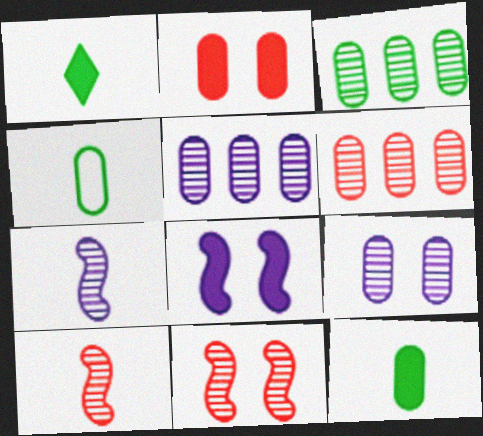[[2, 4, 5], 
[3, 5, 6]]